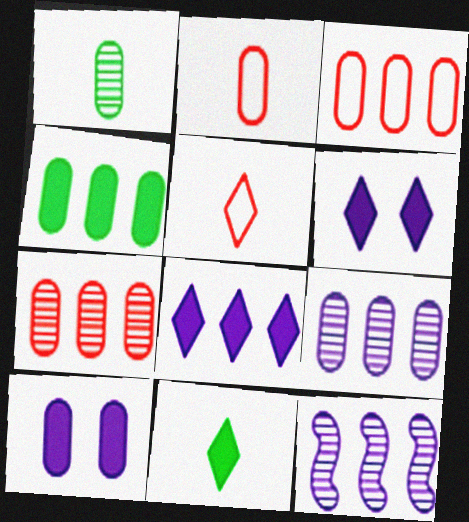[[1, 3, 10], 
[3, 4, 9]]